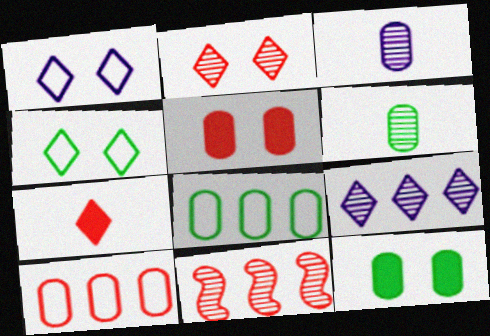[[3, 5, 8], 
[3, 10, 12], 
[4, 7, 9], 
[6, 8, 12]]